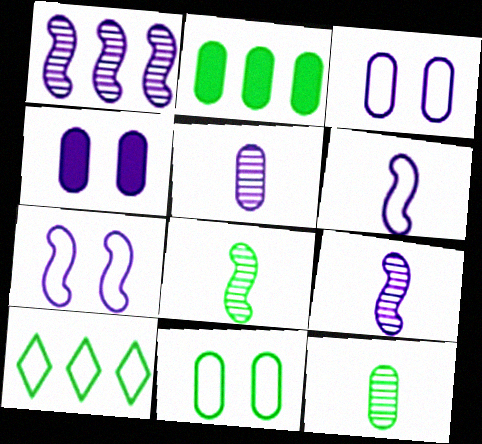[[2, 11, 12]]